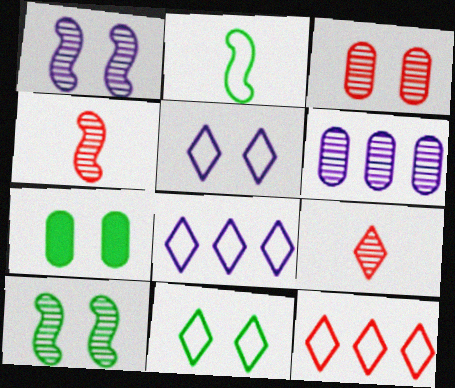[[4, 7, 8], 
[6, 9, 10], 
[7, 10, 11]]